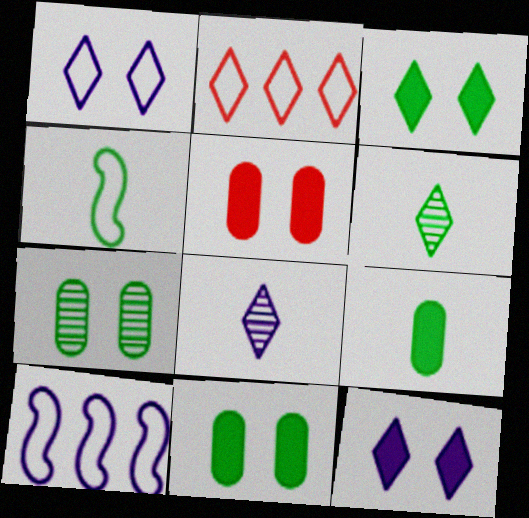[[2, 3, 8], 
[2, 6, 12], 
[4, 6, 9], 
[5, 6, 10]]